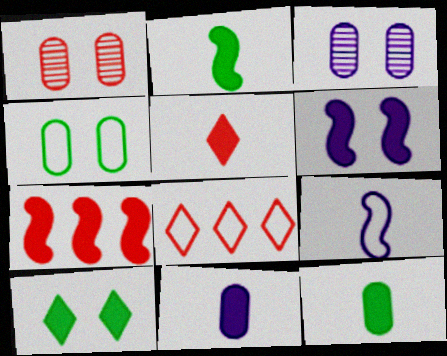[[2, 3, 8], 
[2, 5, 11], 
[2, 6, 7], 
[4, 8, 9], 
[7, 10, 11]]